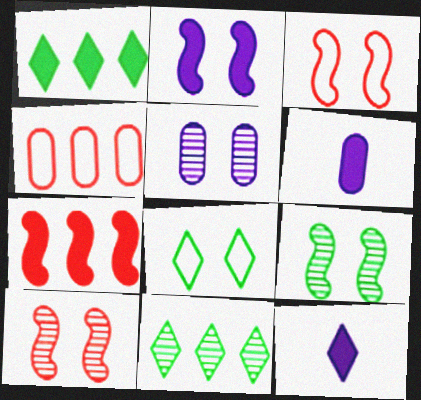[[2, 3, 9], 
[3, 6, 11], 
[4, 9, 12]]